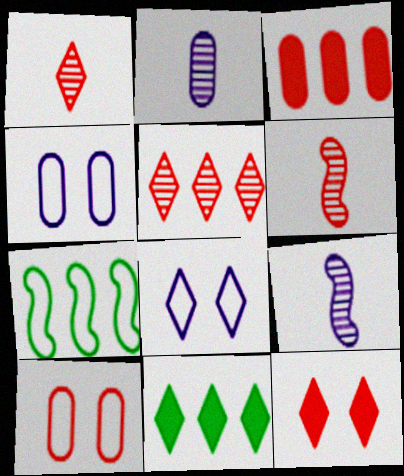[[1, 8, 11], 
[2, 7, 12], 
[4, 6, 11], 
[9, 10, 11]]